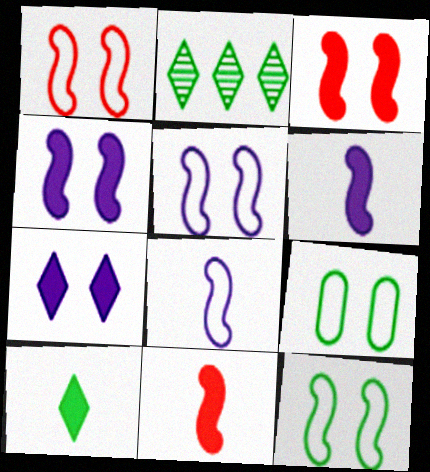[[1, 5, 12]]